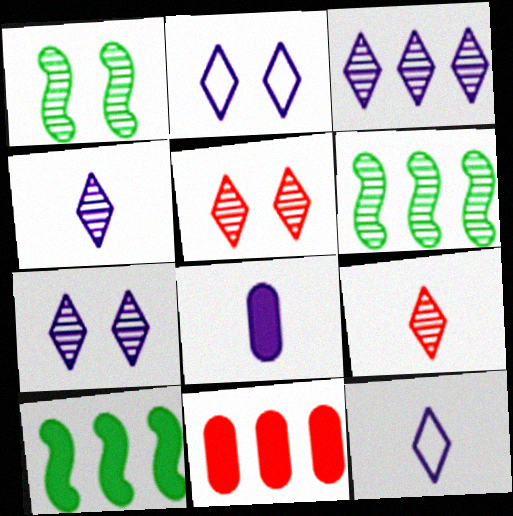[[1, 11, 12], 
[3, 4, 7]]